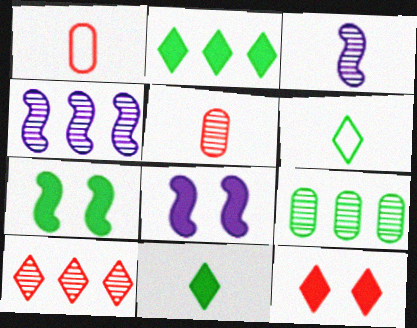[[1, 3, 11], 
[4, 9, 10], 
[6, 7, 9]]